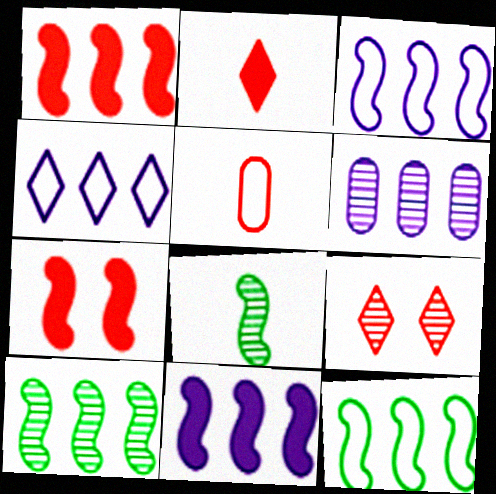[[1, 3, 10], 
[1, 5, 9], 
[3, 7, 8], 
[4, 6, 11], 
[6, 8, 9]]